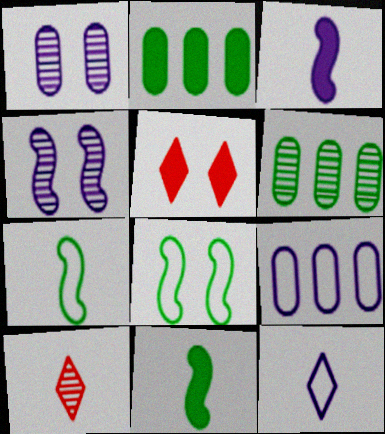[[1, 5, 8], 
[2, 3, 5], 
[4, 6, 10]]